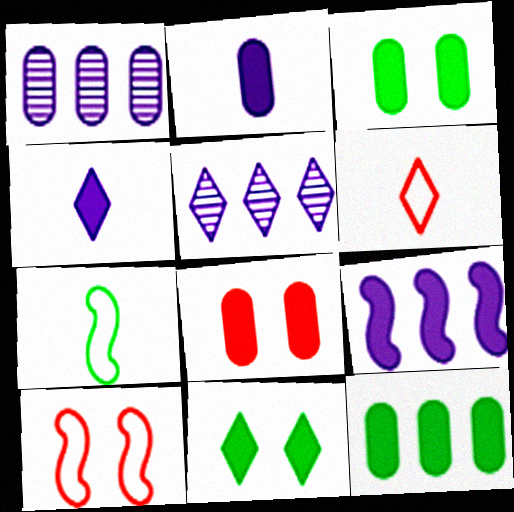[[2, 8, 12], 
[5, 6, 11], 
[5, 7, 8]]